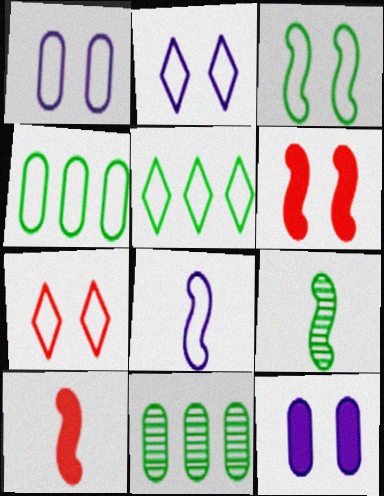[[1, 3, 7], 
[2, 10, 11], 
[4, 7, 8], 
[8, 9, 10]]